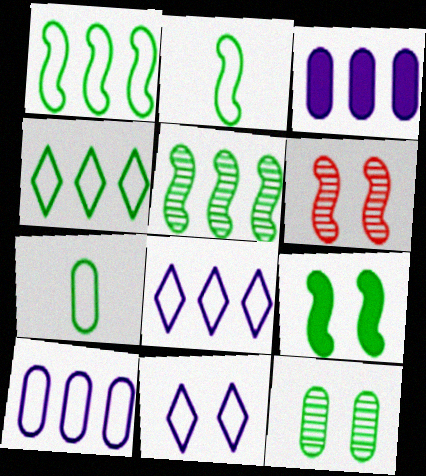[[2, 5, 9]]